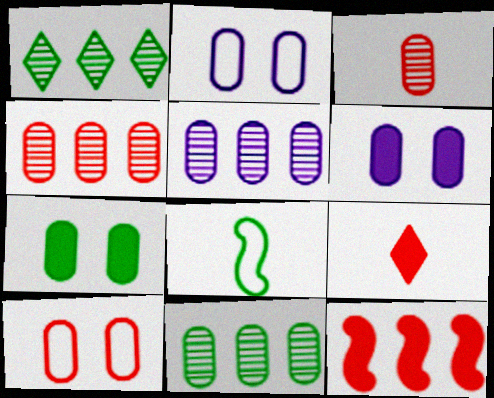[[1, 7, 8], 
[4, 5, 11]]